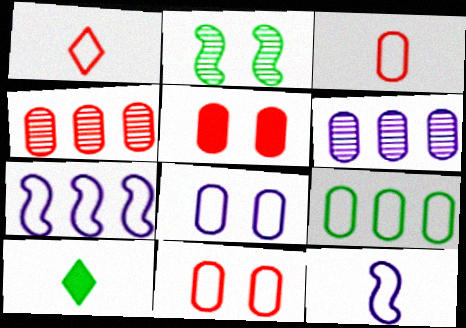[[2, 9, 10], 
[3, 4, 5], 
[3, 8, 9]]